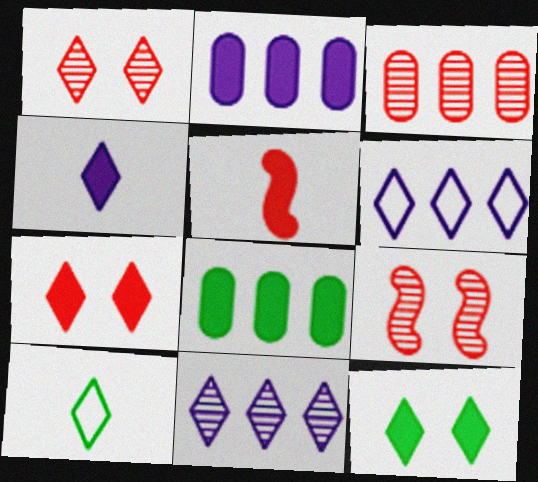[[2, 5, 12], 
[2, 9, 10], 
[7, 10, 11]]